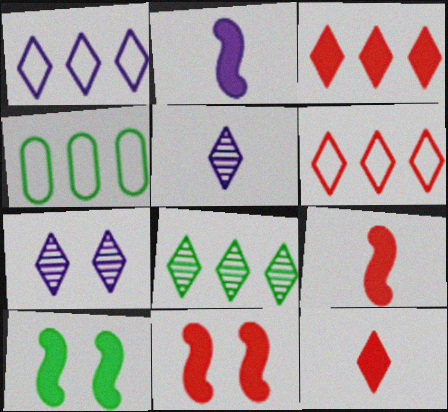[[1, 3, 8], 
[4, 5, 11], 
[4, 7, 9]]